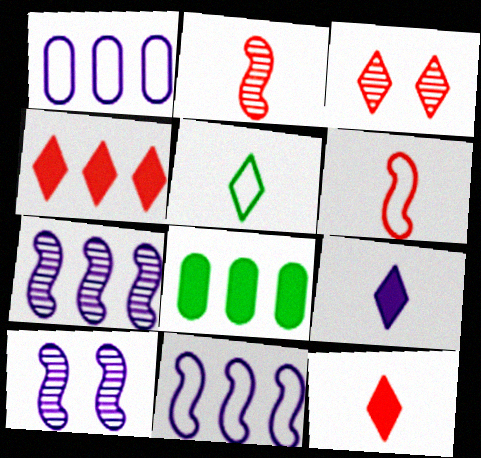[[1, 9, 10]]